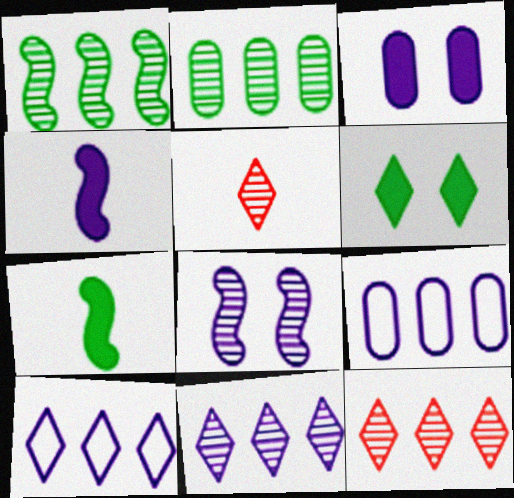[[2, 5, 8], 
[5, 6, 10]]